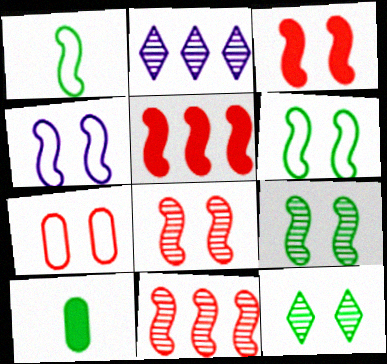[[3, 4, 9]]